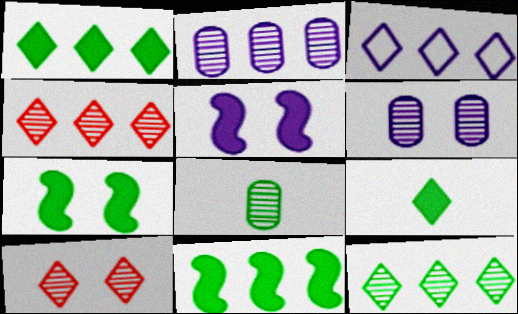[[1, 3, 4], 
[3, 9, 10]]